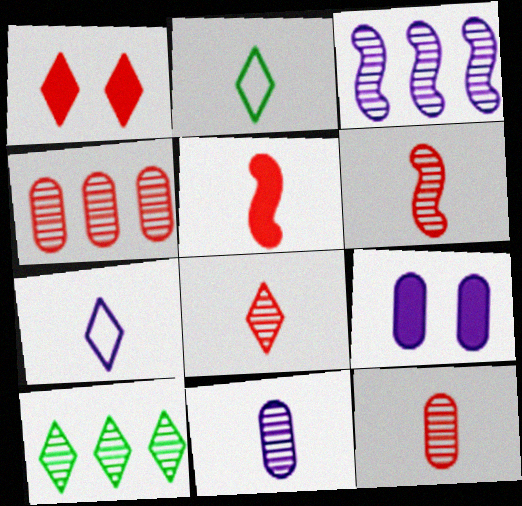[[1, 7, 10], 
[2, 5, 11], 
[3, 4, 10], 
[3, 7, 9], 
[6, 8, 12]]